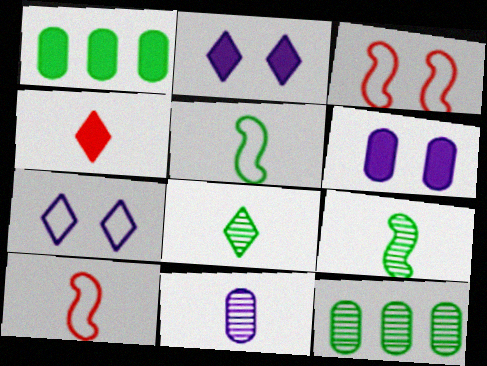[[2, 10, 12], 
[4, 5, 11]]